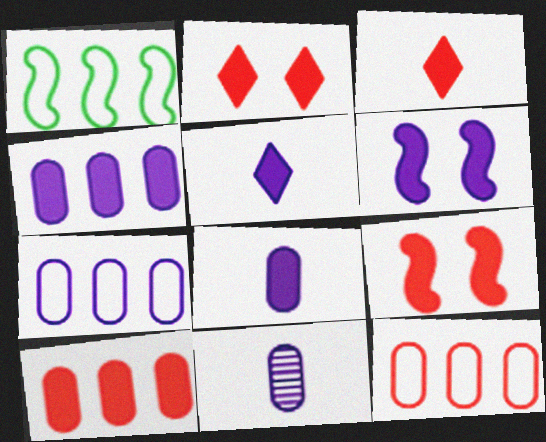[[1, 2, 11], 
[3, 9, 10], 
[4, 5, 6]]